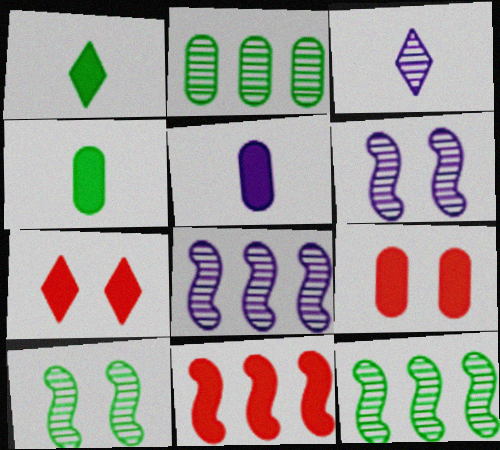[]